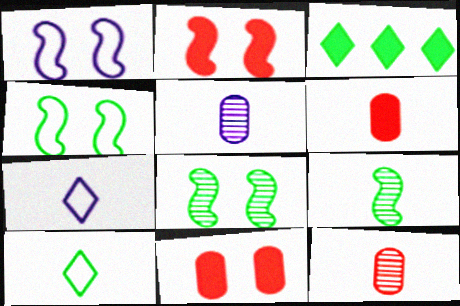[[1, 2, 8], 
[1, 3, 12], 
[6, 7, 9]]